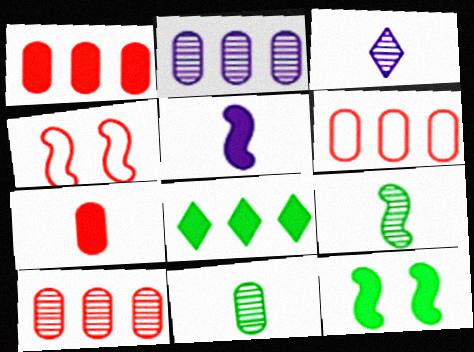[[1, 6, 10], 
[3, 6, 12]]